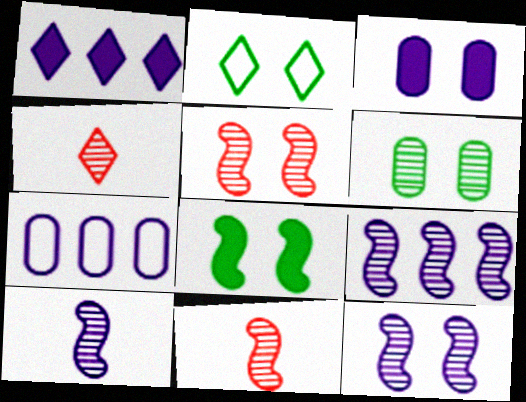[[1, 2, 4], 
[1, 7, 9], 
[2, 3, 5], 
[2, 6, 8], 
[4, 6, 9], 
[4, 7, 8], 
[9, 10, 12]]